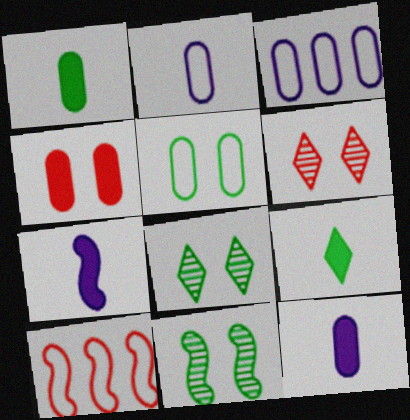[[7, 10, 11], 
[8, 10, 12]]